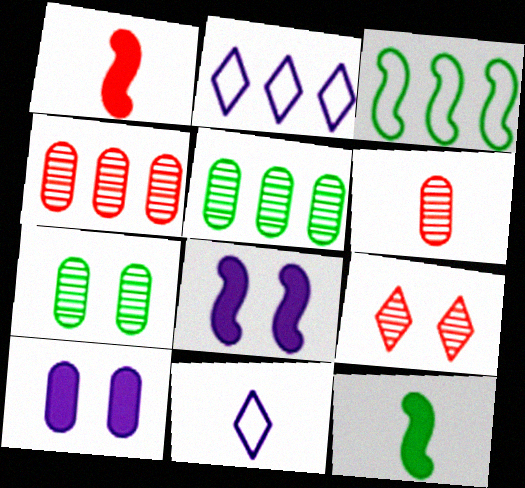[[1, 2, 7], 
[6, 11, 12]]